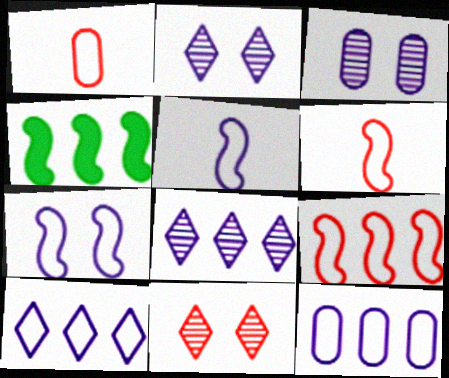[[1, 2, 4]]